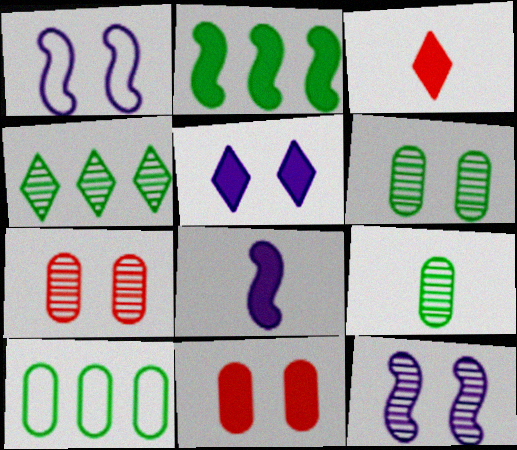[[2, 4, 10], 
[3, 10, 12]]